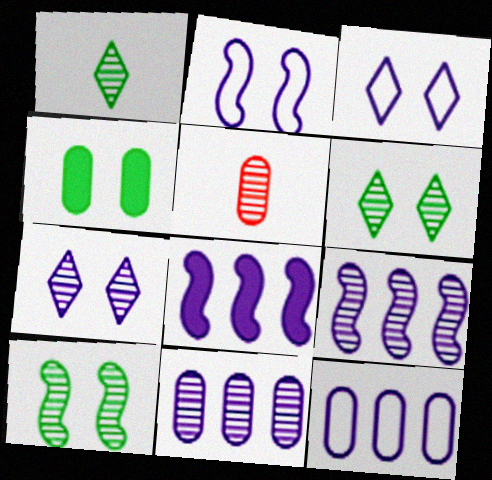[[4, 5, 12], 
[5, 6, 9]]